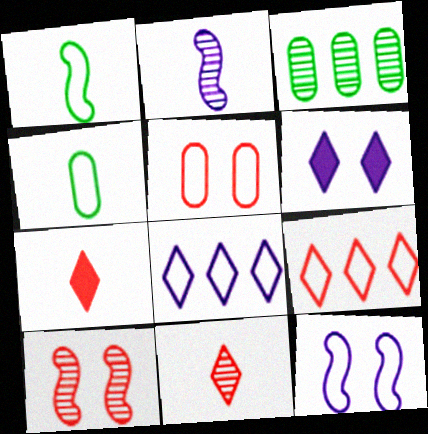[[1, 5, 8], 
[2, 4, 7], 
[3, 7, 12], 
[4, 9, 12]]